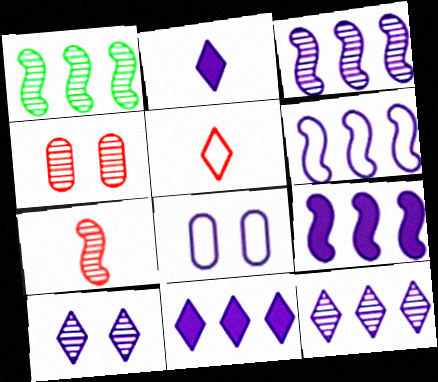[[2, 3, 8], 
[3, 6, 9]]